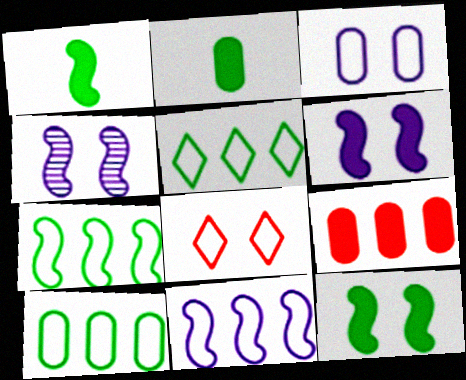[[5, 7, 10]]